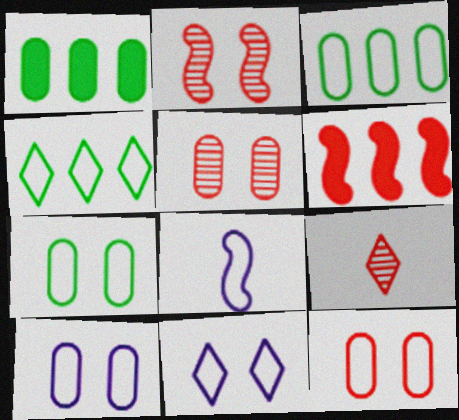[[4, 8, 12], 
[6, 9, 12], 
[7, 10, 12]]